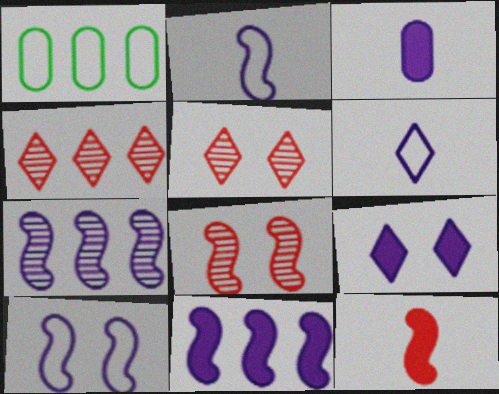[[1, 4, 11], 
[3, 9, 11]]